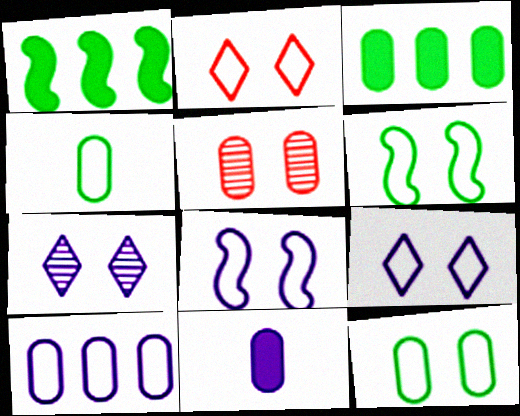[[2, 8, 12]]